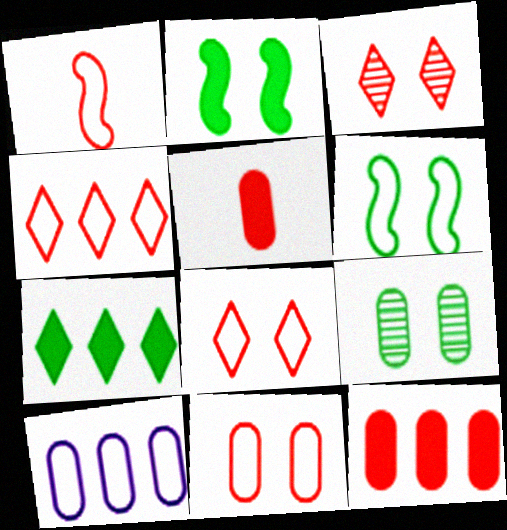[[1, 3, 12], 
[1, 4, 11], 
[5, 9, 10]]